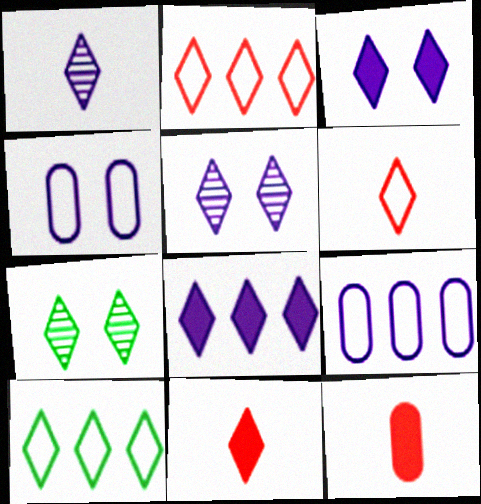[[5, 10, 11], 
[6, 7, 8]]